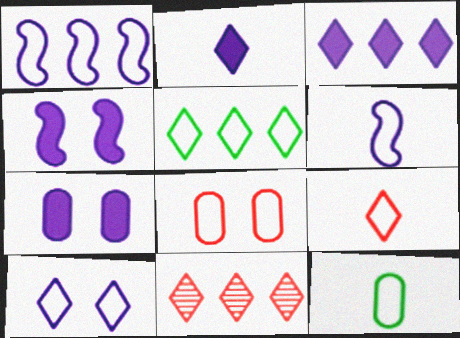[[3, 5, 11], 
[4, 11, 12], 
[5, 6, 8], 
[5, 9, 10], 
[6, 9, 12]]